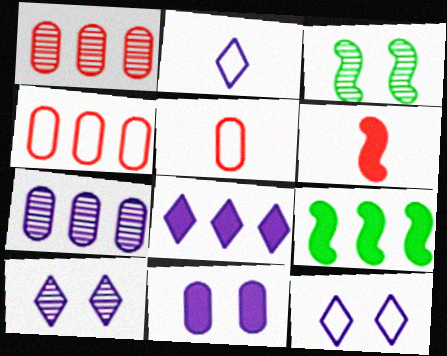[[2, 8, 10], 
[3, 5, 8], 
[5, 9, 10]]